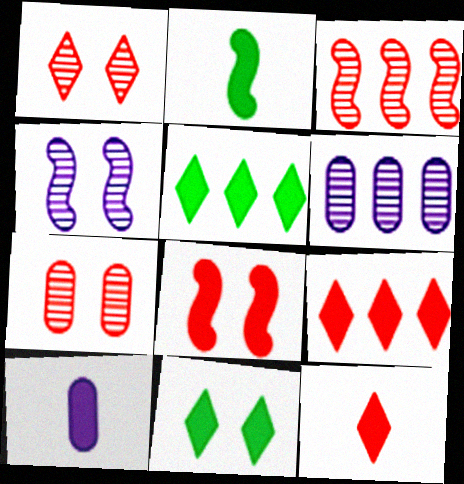[[2, 10, 12], 
[5, 8, 10]]